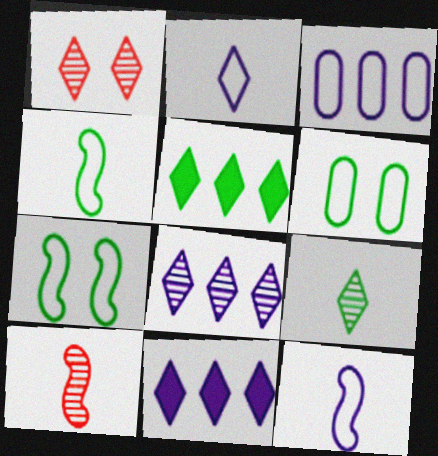[[1, 2, 5], 
[1, 8, 9], 
[6, 10, 11]]